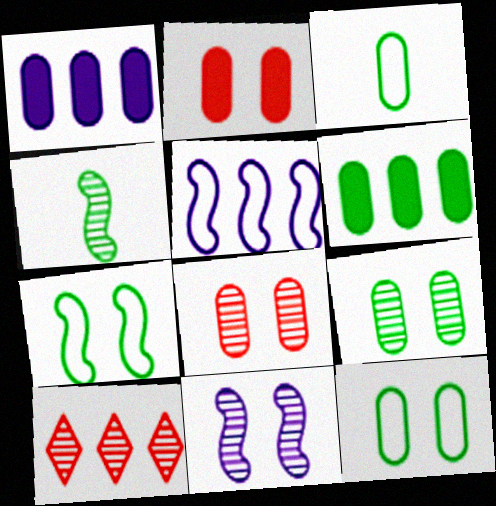[[1, 3, 8], 
[3, 6, 9], 
[5, 6, 10]]